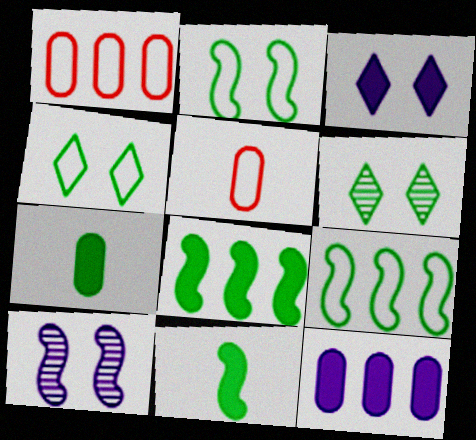[[6, 7, 9]]